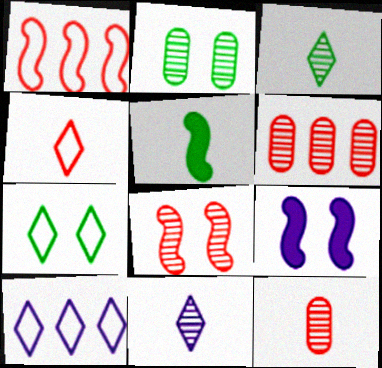[[4, 7, 10]]